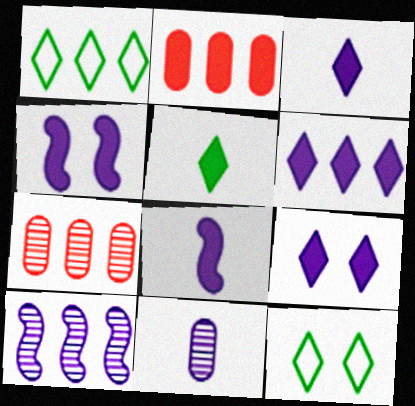[[1, 2, 10], 
[2, 4, 5], 
[3, 6, 9], 
[7, 8, 12]]